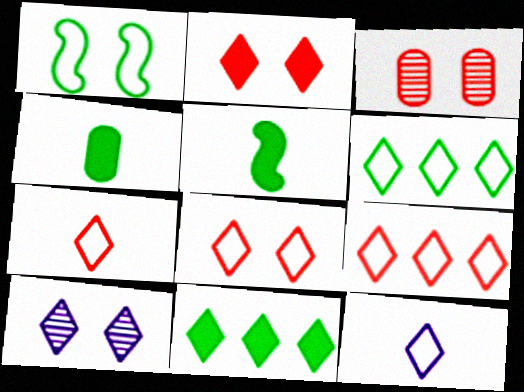[[6, 8, 12], 
[7, 8, 9], 
[7, 10, 11]]